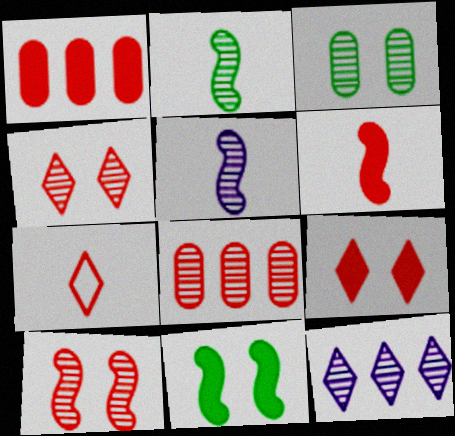[[1, 6, 9], 
[1, 7, 10]]